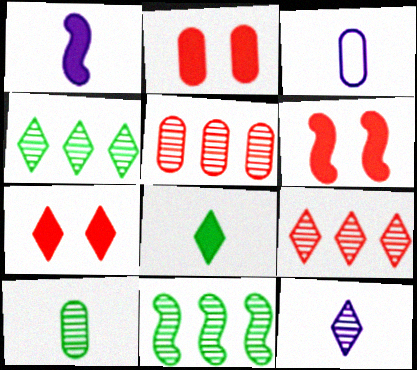[[1, 3, 12], 
[2, 6, 7], 
[3, 4, 6], 
[3, 7, 11]]